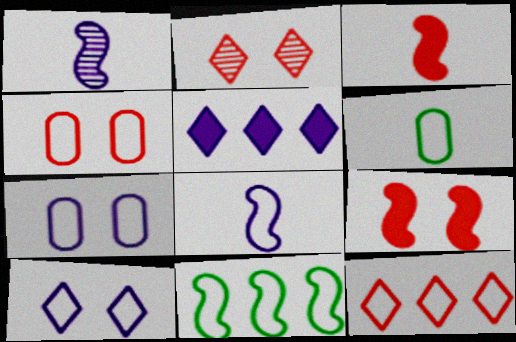[[1, 5, 7], 
[1, 9, 11], 
[2, 4, 9]]